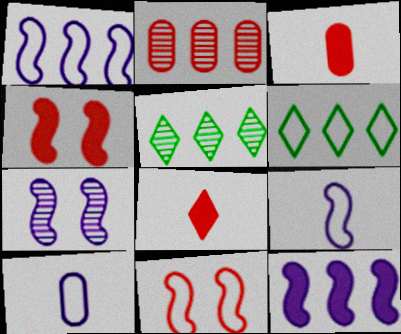[[2, 6, 12], 
[2, 8, 11], 
[3, 6, 7], 
[4, 5, 10], 
[6, 10, 11], 
[7, 9, 12]]